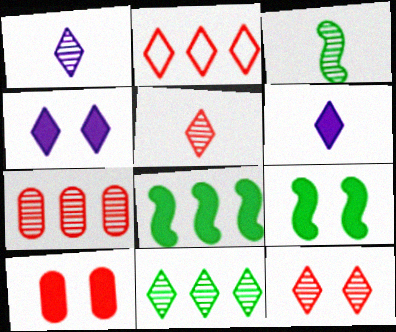[[1, 11, 12], 
[4, 9, 10], 
[6, 8, 10]]